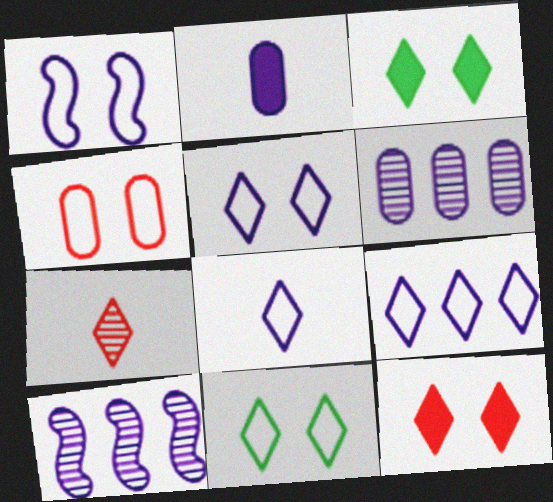[[1, 4, 11], 
[2, 5, 10], 
[3, 7, 9], 
[5, 8, 9]]